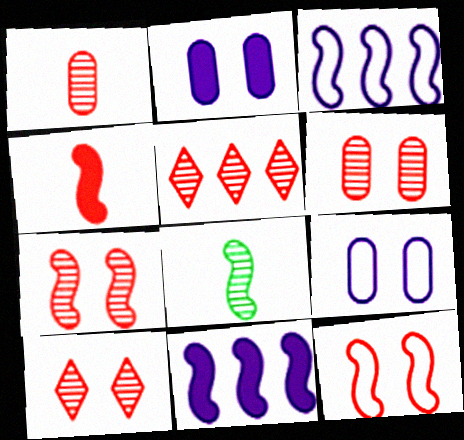[[1, 5, 7], 
[6, 7, 10], 
[8, 11, 12]]